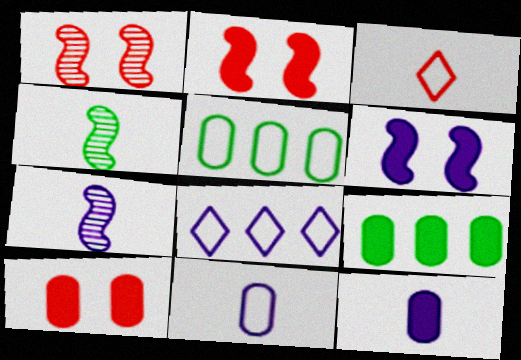[[3, 4, 12], 
[4, 8, 10], 
[9, 10, 12]]